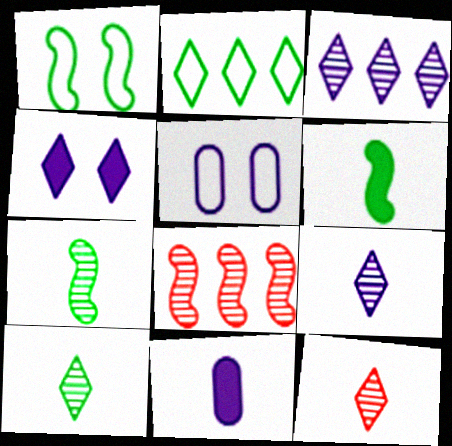[[2, 4, 12], 
[9, 10, 12]]